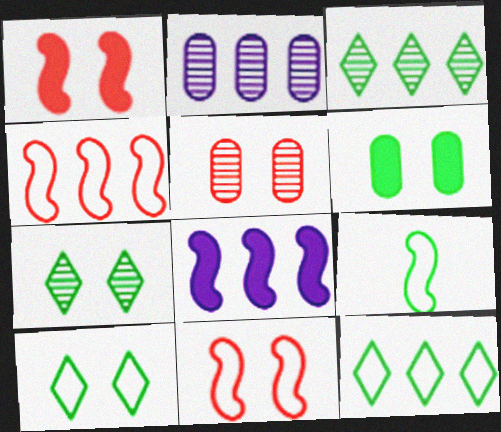[[3, 6, 9]]